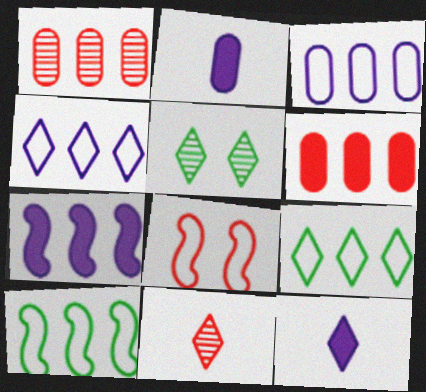[[1, 7, 9], 
[6, 8, 11]]